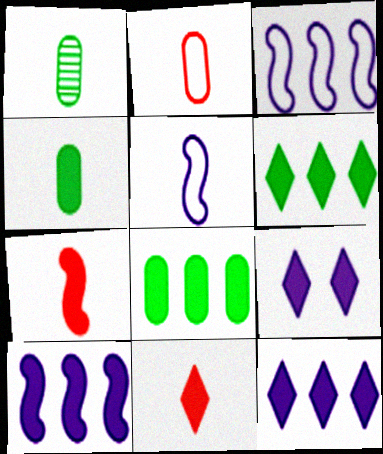[[1, 5, 11], 
[6, 9, 11], 
[7, 8, 9]]